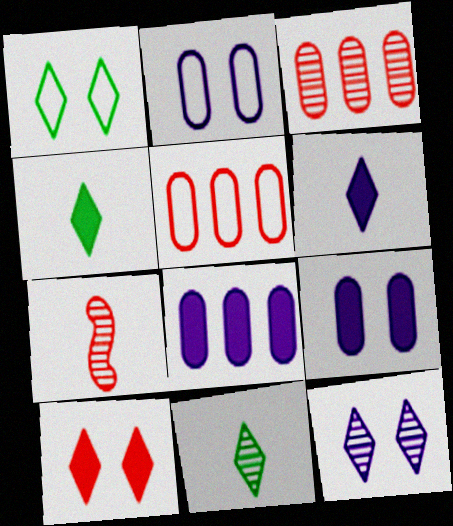[[1, 7, 8], 
[1, 10, 12], 
[5, 7, 10]]